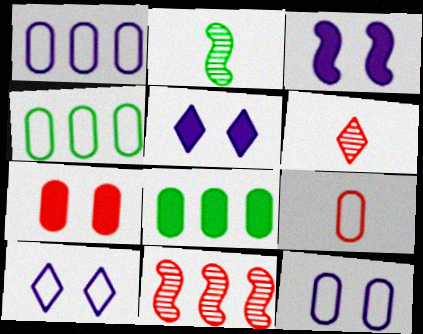[[3, 4, 6], 
[4, 9, 12]]